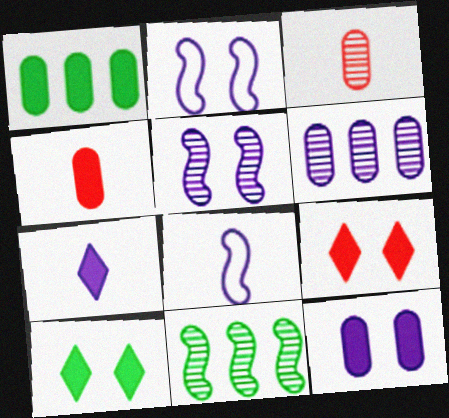[[1, 4, 12], 
[2, 6, 7]]